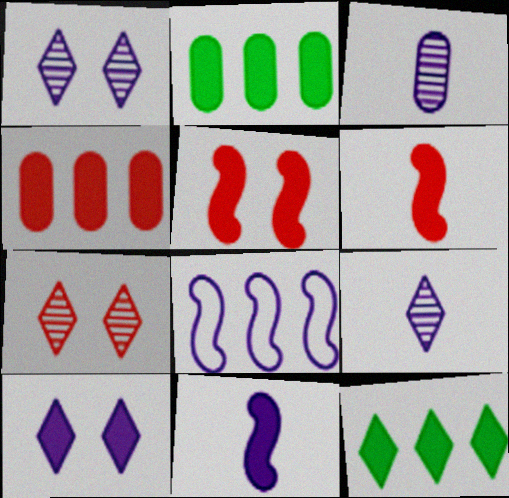[[2, 6, 10], 
[3, 8, 10]]